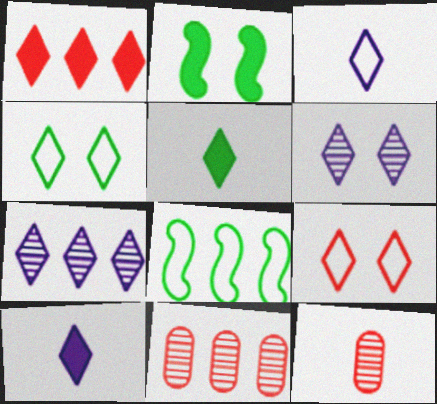[[2, 3, 11], 
[5, 7, 9]]